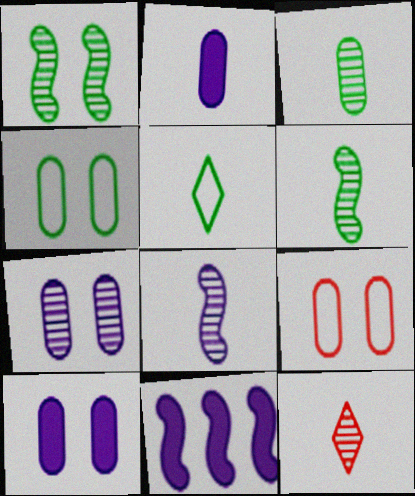[[3, 8, 12], 
[4, 11, 12]]